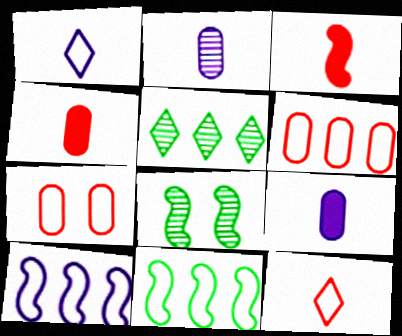[[1, 7, 11], 
[3, 8, 10]]